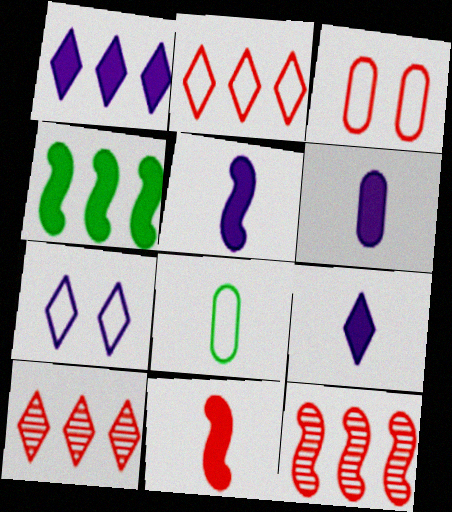[[3, 10, 11], 
[5, 6, 9]]